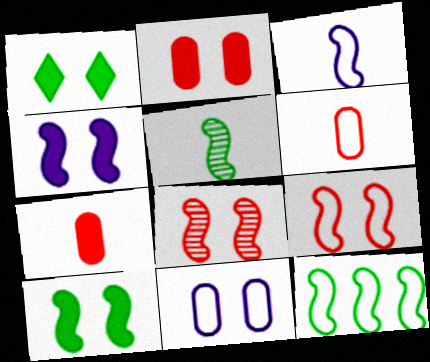[[1, 2, 4], 
[1, 8, 11], 
[3, 9, 12], 
[5, 10, 12]]